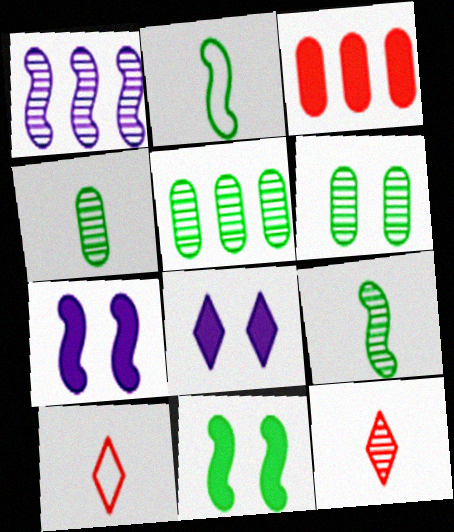[[1, 6, 12], 
[4, 5, 6], 
[5, 7, 10]]